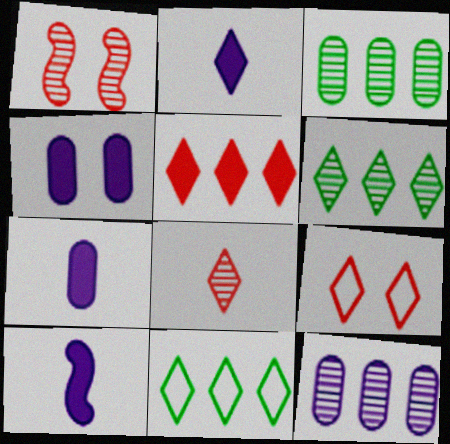[[1, 7, 11], 
[2, 6, 9], 
[2, 7, 10], 
[3, 9, 10], 
[5, 8, 9]]